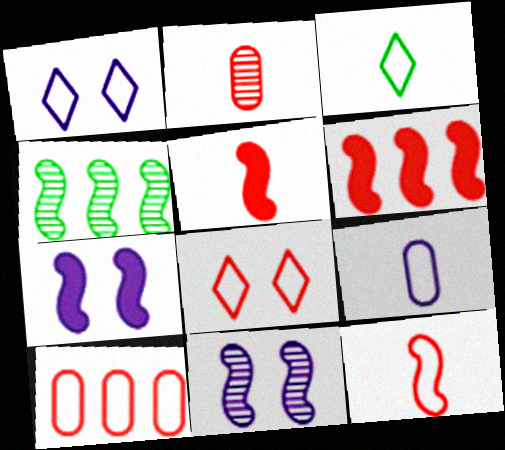[[2, 6, 8], 
[3, 9, 12], 
[4, 7, 12], 
[8, 10, 12]]